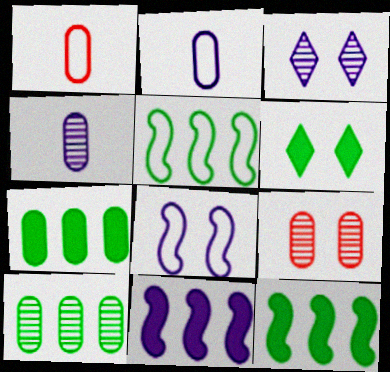[[1, 3, 12], 
[2, 3, 11], 
[2, 7, 9], 
[4, 9, 10], 
[6, 8, 9]]